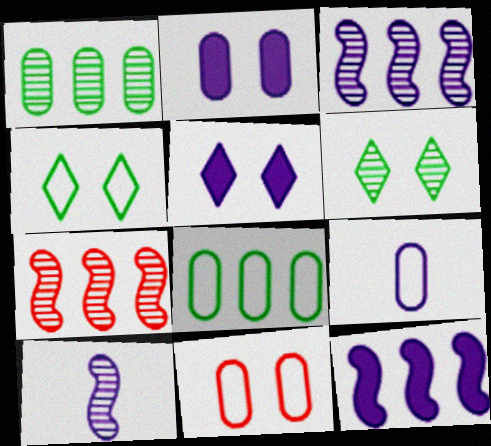[[3, 5, 9], 
[8, 9, 11]]